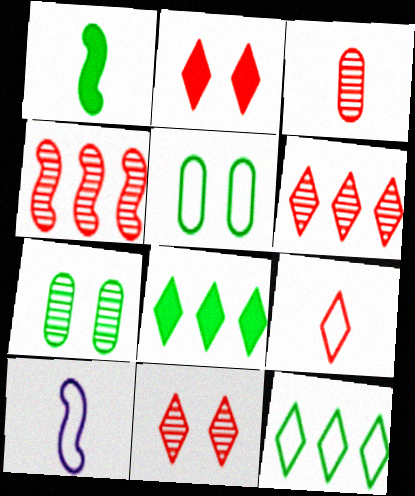[[1, 7, 12], 
[2, 6, 9], 
[3, 4, 11]]